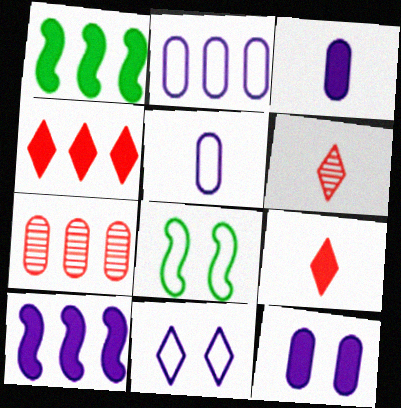[[1, 9, 12]]